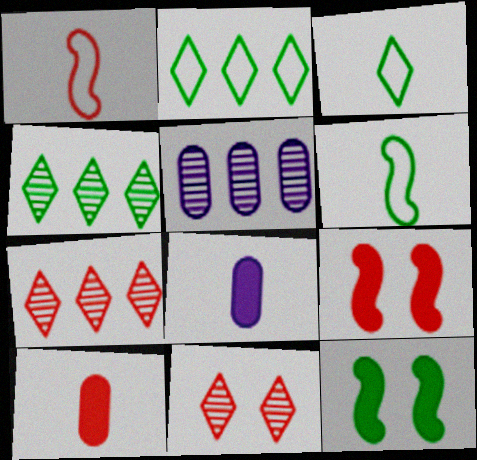[[3, 5, 9]]